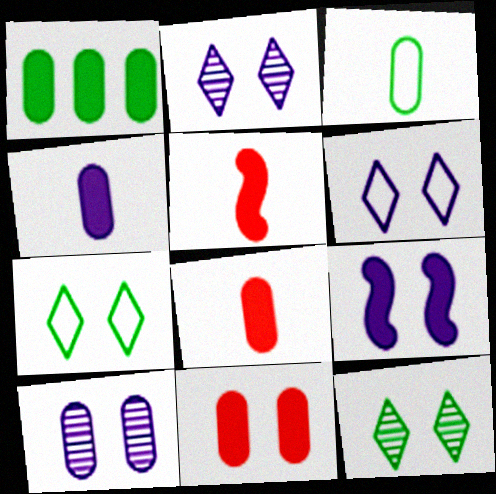[[1, 4, 11], 
[6, 9, 10]]